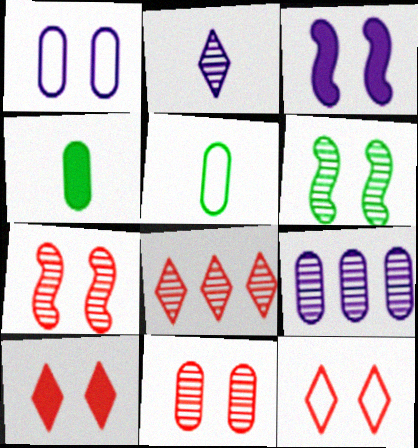[[1, 6, 10], 
[3, 5, 8]]